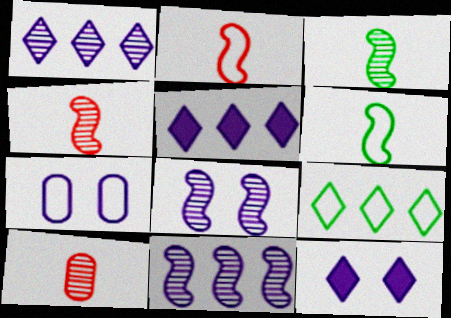[[2, 7, 9], 
[7, 8, 12]]